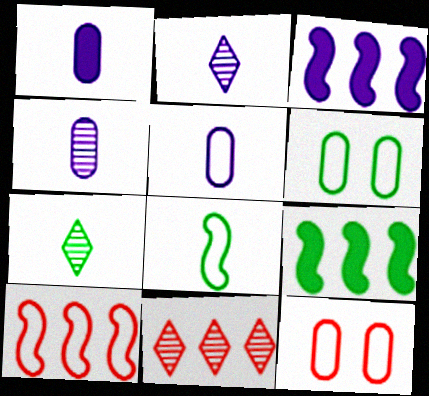[[1, 4, 5], 
[2, 9, 12], 
[3, 7, 12], 
[6, 7, 9]]